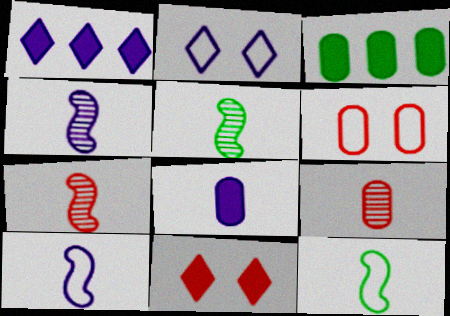[[1, 5, 6], 
[2, 3, 7], 
[4, 5, 7]]